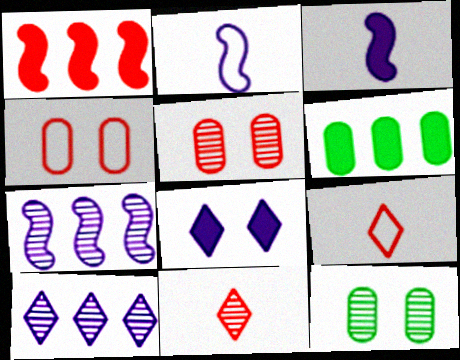[[1, 4, 11], 
[1, 5, 9], 
[7, 11, 12]]